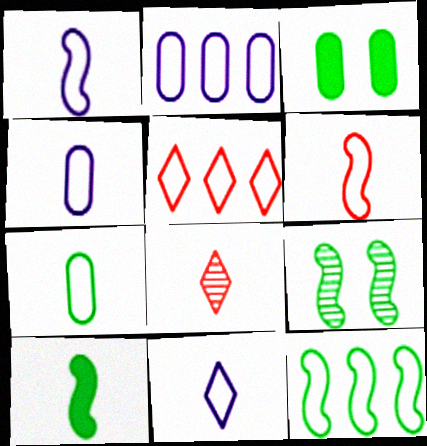[[1, 4, 11], 
[2, 5, 12], 
[4, 8, 10], 
[6, 7, 11], 
[9, 10, 12]]